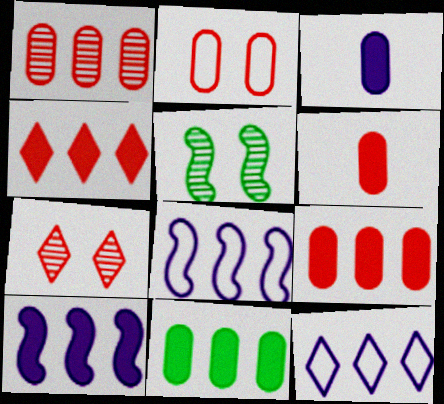[[1, 2, 6], 
[4, 10, 11], 
[5, 6, 12]]